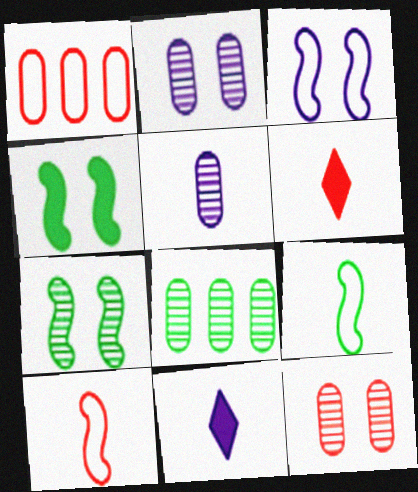[[1, 7, 11], 
[3, 6, 8], 
[5, 6, 9], 
[5, 8, 12]]